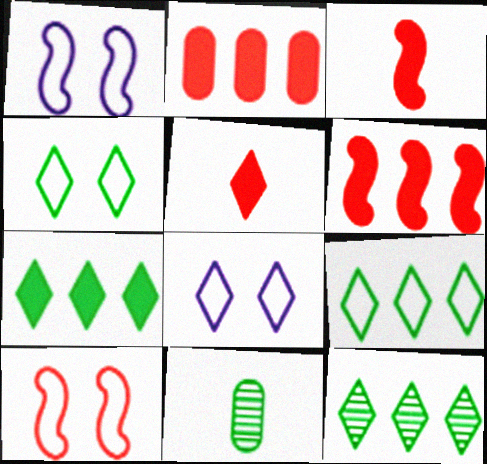[[5, 8, 12], 
[6, 8, 11], 
[7, 9, 12]]